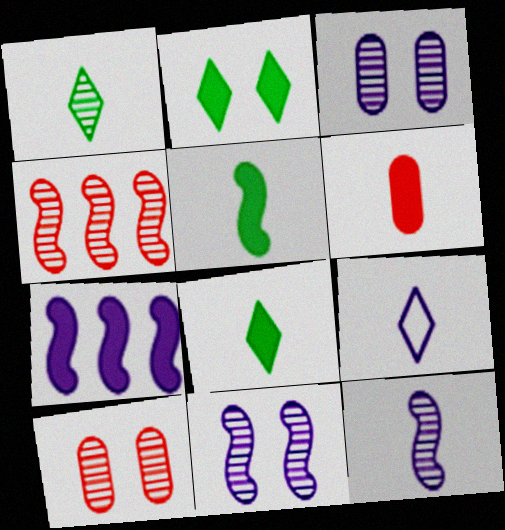[[1, 3, 4], 
[2, 6, 7], 
[3, 7, 9]]